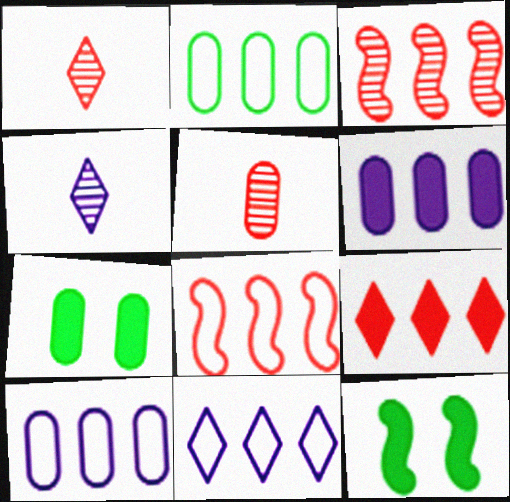[[1, 10, 12], 
[2, 8, 11], 
[4, 7, 8], 
[5, 7, 10], 
[5, 11, 12]]